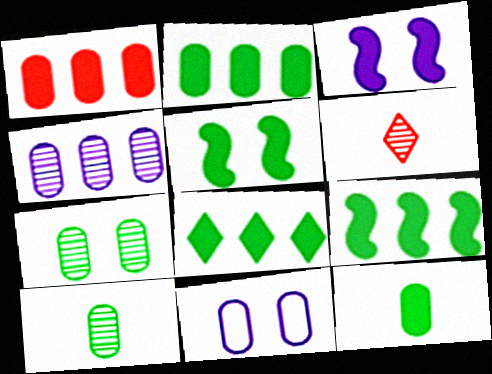[[1, 10, 11], 
[2, 8, 9], 
[5, 8, 12], 
[6, 9, 11]]